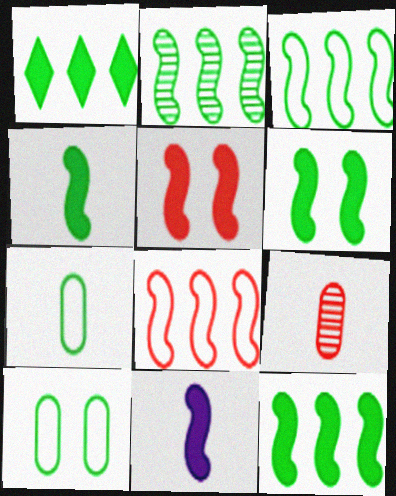[[2, 3, 12], 
[4, 6, 12], 
[5, 11, 12]]